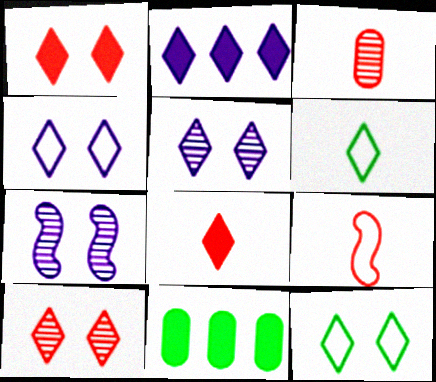[[1, 5, 12], 
[2, 6, 10], 
[3, 8, 9], 
[5, 9, 11]]